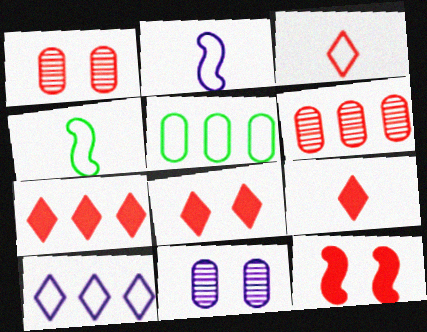[[3, 6, 12], 
[4, 7, 11], 
[7, 8, 9]]